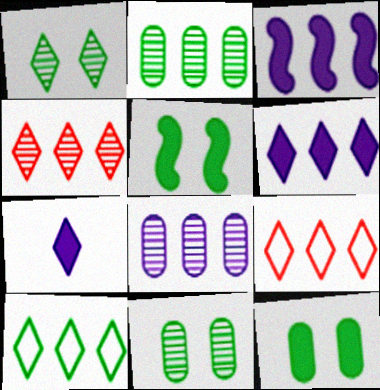[[1, 7, 9], 
[2, 3, 9], 
[4, 6, 10]]